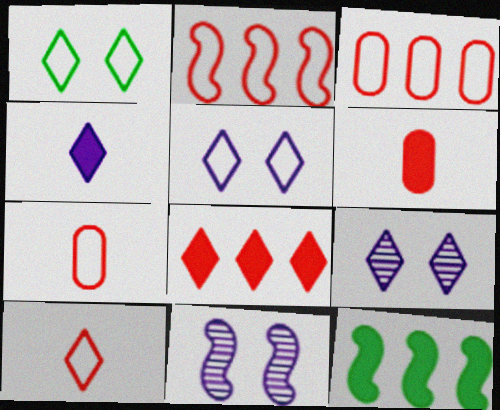[[7, 9, 12]]